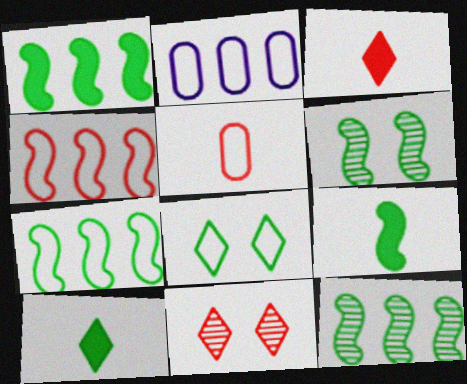[[1, 7, 12], 
[2, 3, 6], 
[2, 9, 11], 
[6, 7, 9]]